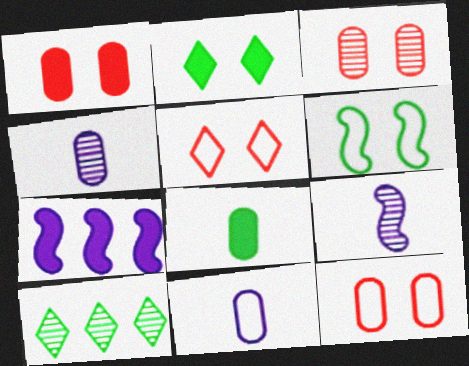[[1, 3, 12], 
[3, 9, 10], 
[6, 8, 10]]